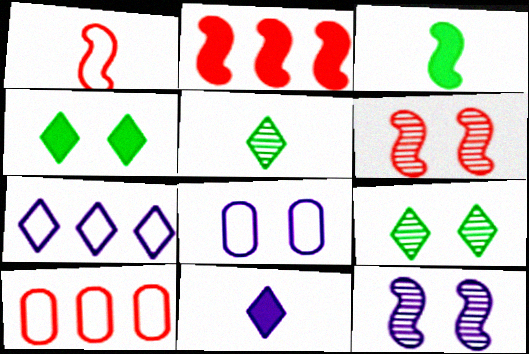[[1, 2, 6], 
[2, 5, 8], 
[4, 6, 8]]